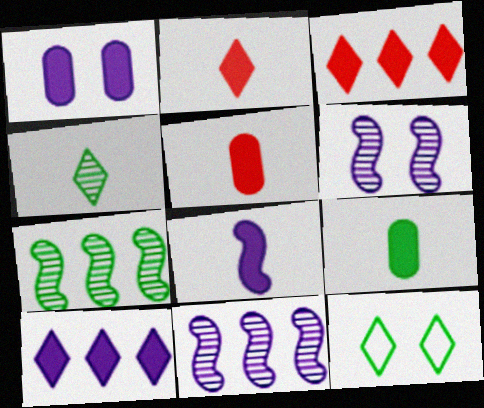[[1, 8, 10], 
[2, 8, 9], 
[5, 11, 12], 
[7, 9, 12]]